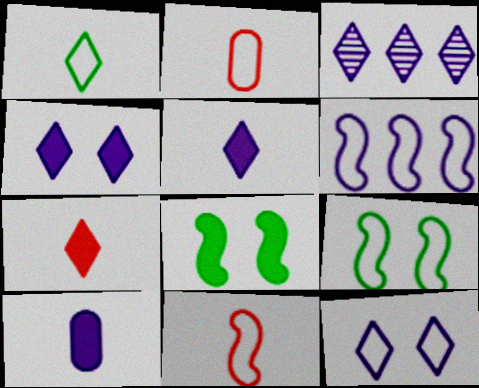[[2, 3, 8], 
[3, 5, 12], 
[6, 9, 11]]